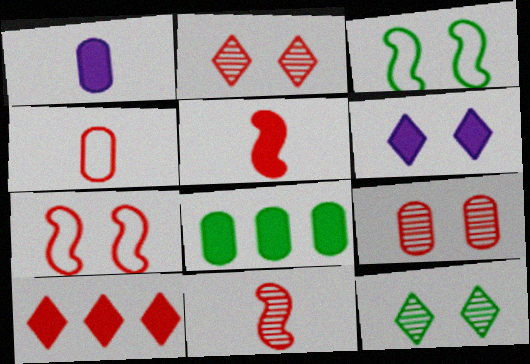[[3, 6, 9], 
[5, 6, 8]]